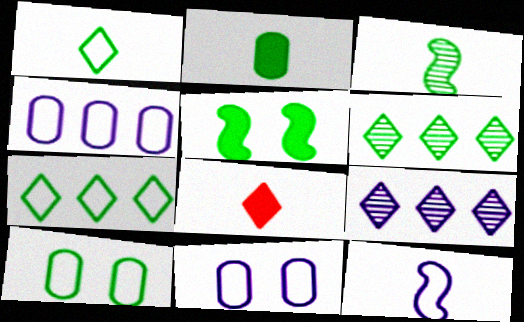[[1, 2, 3]]